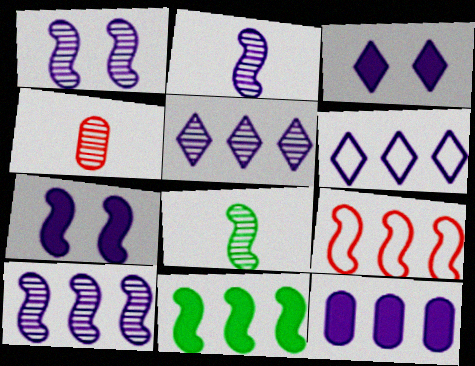[[1, 2, 10], 
[6, 10, 12], 
[7, 8, 9], 
[9, 10, 11]]